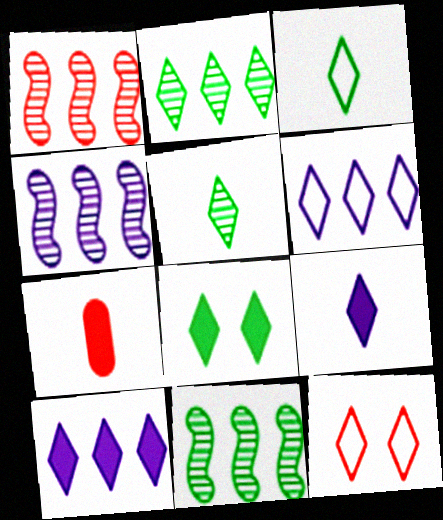[[1, 4, 11], 
[1, 7, 12], 
[2, 3, 8], 
[2, 9, 12], 
[3, 6, 12], 
[5, 10, 12]]